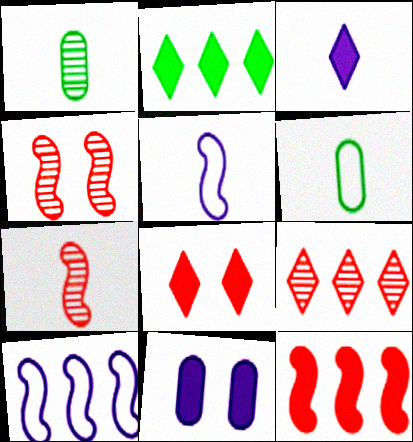[[1, 8, 10], 
[2, 3, 8], 
[3, 6, 7]]